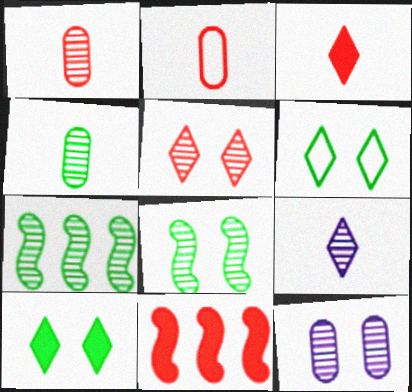[[2, 5, 11], 
[5, 8, 12]]